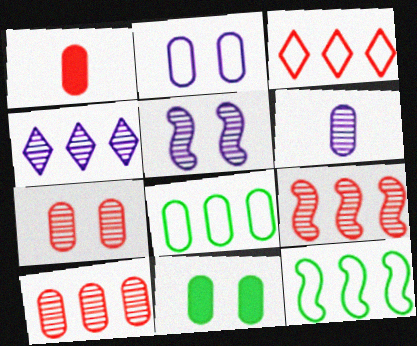[[2, 7, 11], 
[4, 5, 6]]